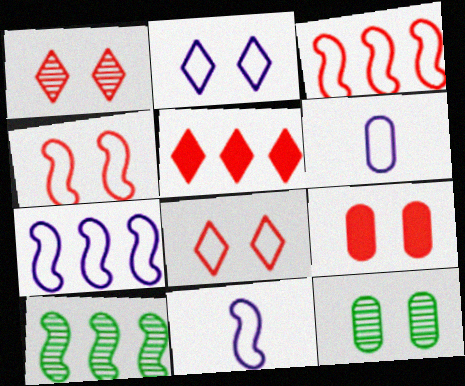[[1, 4, 9], 
[2, 6, 7], 
[5, 11, 12]]